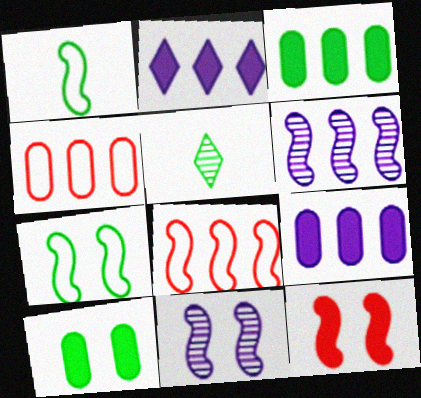[[1, 6, 12], 
[3, 5, 7], 
[7, 11, 12]]